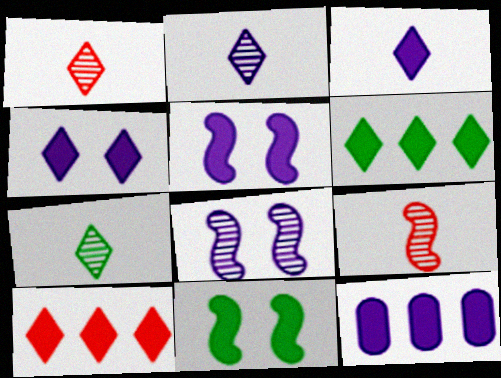[[1, 2, 7], 
[3, 5, 12]]